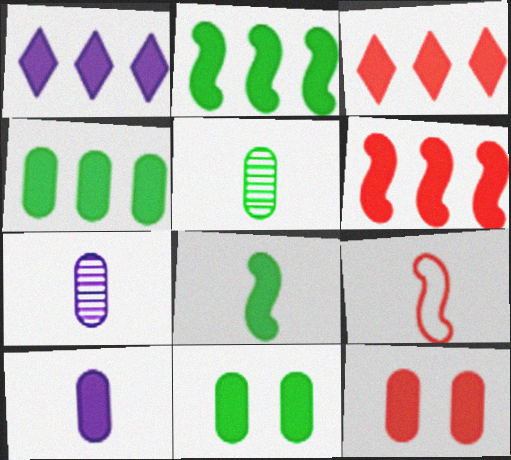[[1, 4, 6], 
[1, 8, 12], 
[4, 10, 12]]